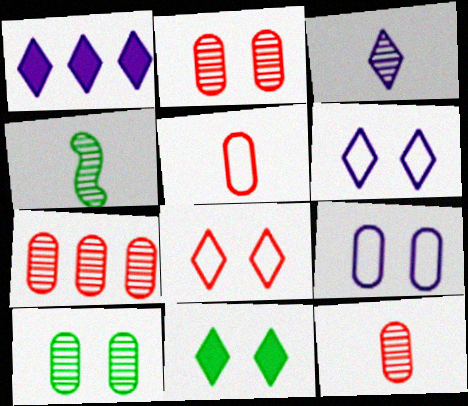[[1, 3, 6], 
[2, 7, 12], 
[3, 4, 12]]